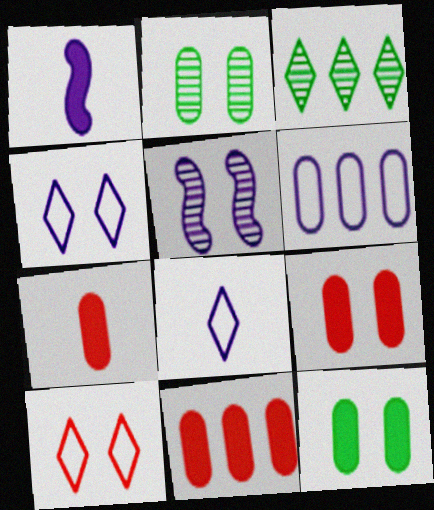[[2, 6, 7], 
[5, 10, 12], 
[7, 9, 11]]